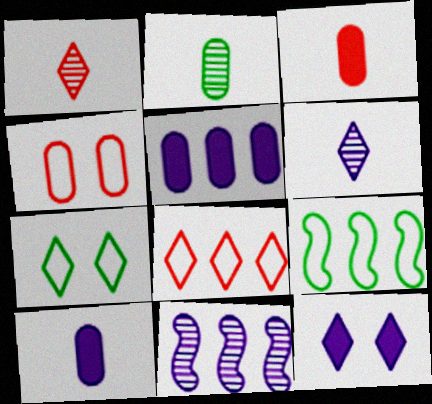[[2, 4, 5], 
[3, 7, 11]]